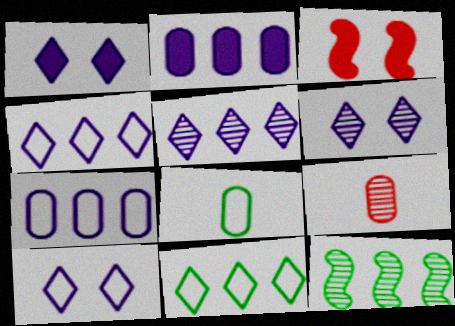[[1, 6, 10], 
[3, 5, 8], 
[6, 9, 12]]